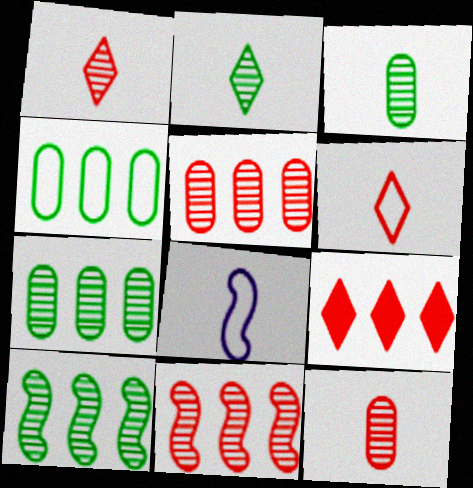[]